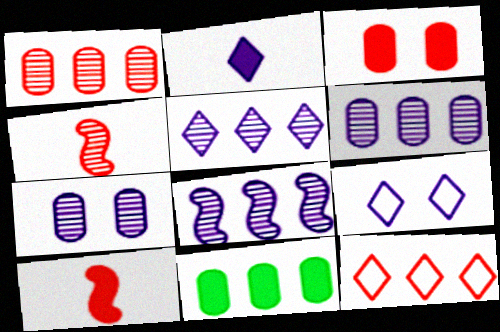[[2, 5, 9], 
[3, 4, 12], 
[4, 9, 11], 
[5, 6, 8], 
[8, 11, 12]]